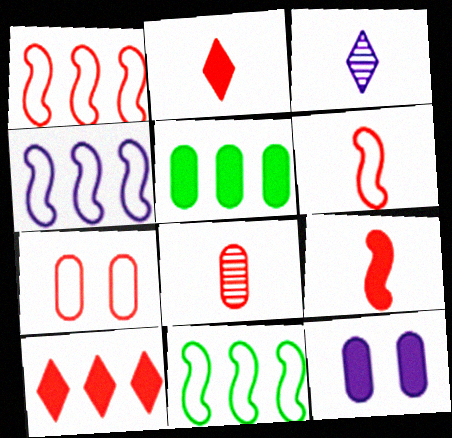[[1, 4, 11], 
[2, 6, 8], 
[3, 4, 12]]